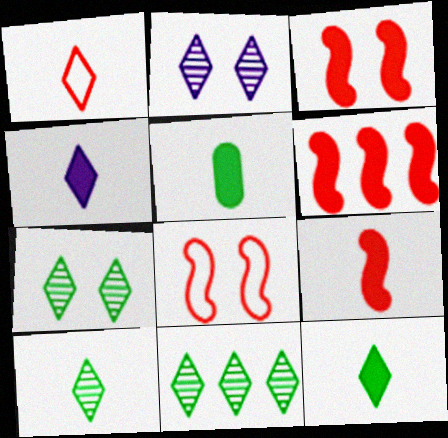[[1, 4, 10], 
[3, 6, 9], 
[4, 5, 9], 
[7, 10, 11]]